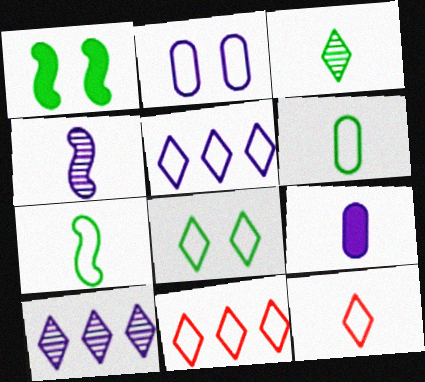[[2, 7, 11], 
[5, 8, 12]]